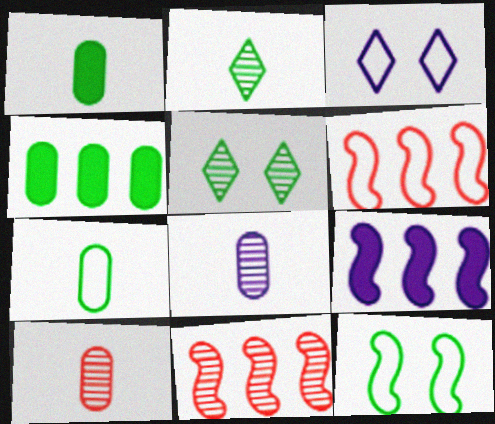[[1, 3, 11], 
[2, 4, 12], 
[3, 6, 7], 
[3, 8, 9], 
[5, 8, 11]]